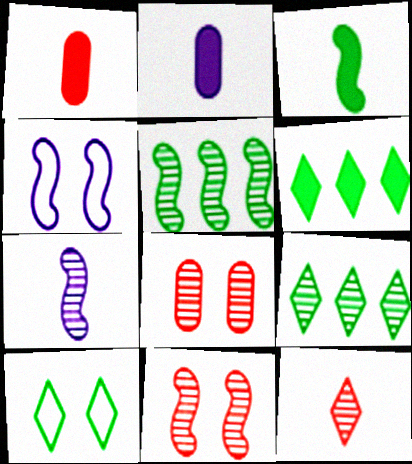[[1, 4, 9], 
[5, 7, 11], 
[7, 8, 9]]